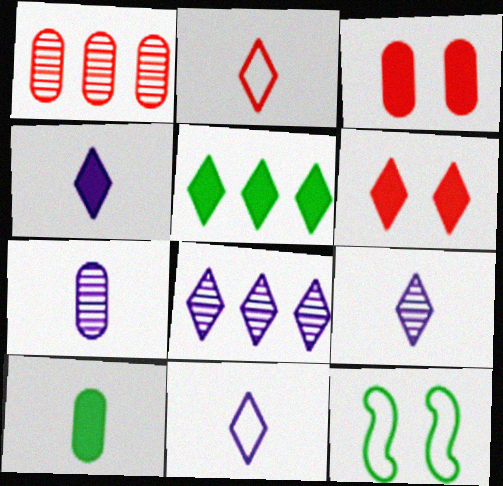[[1, 4, 12], 
[4, 5, 6], 
[4, 9, 11]]